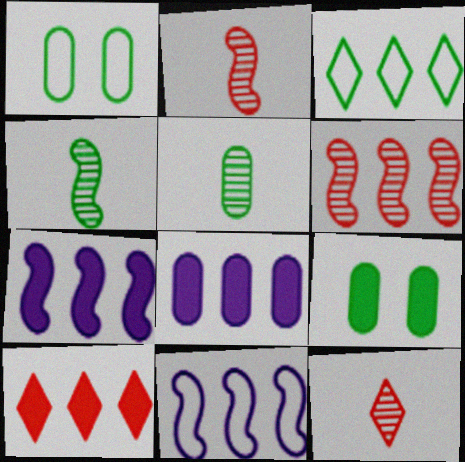[[1, 7, 12], 
[3, 4, 9], 
[3, 6, 8], 
[9, 11, 12]]